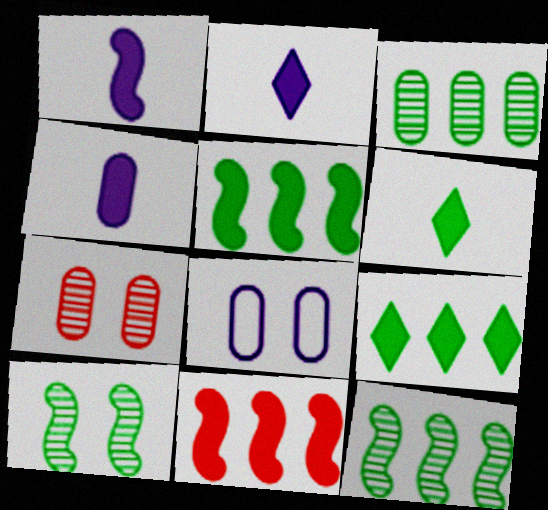[[1, 2, 4]]